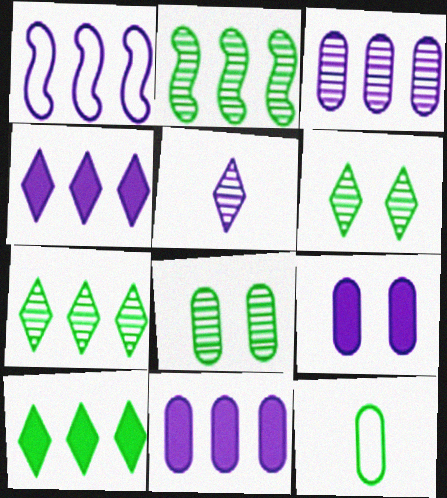[[1, 3, 4], 
[1, 5, 9]]